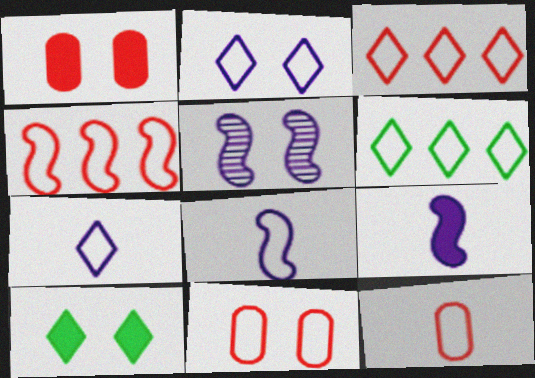[[5, 10, 11], 
[6, 8, 11]]